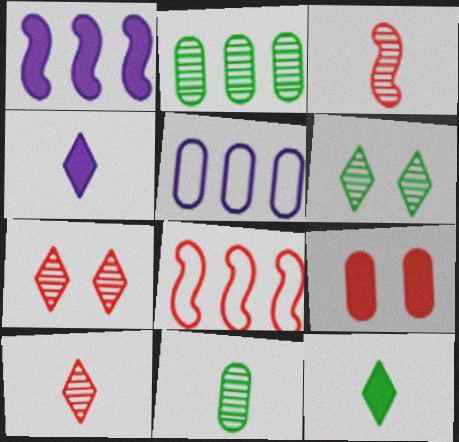[[1, 9, 12], 
[5, 9, 11], 
[8, 9, 10]]